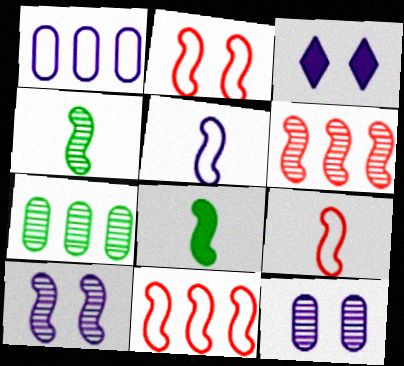[[2, 9, 11], 
[3, 7, 9], 
[4, 6, 10], 
[8, 10, 11]]